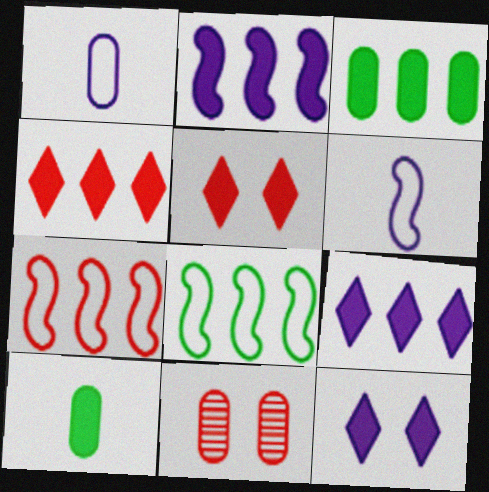[[1, 3, 11], 
[2, 3, 4], 
[2, 5, 10]]